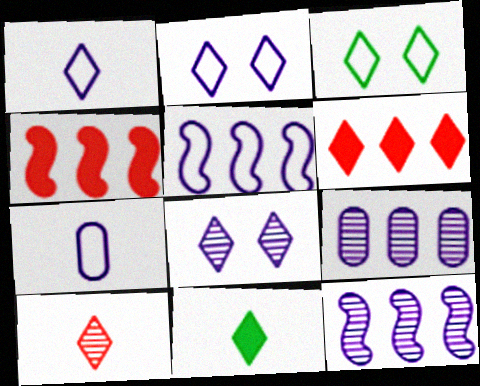[[1, 10, 11], 
[2, 5, 7]]